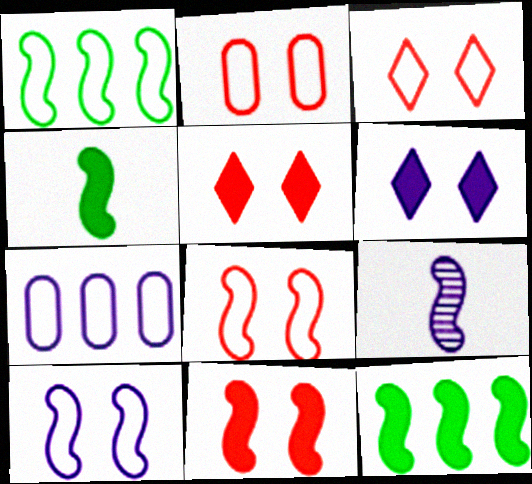[[1, 9, 11], 
[2, 3, 8], 
[6, 7, 9], 
[8, 9, 12]]